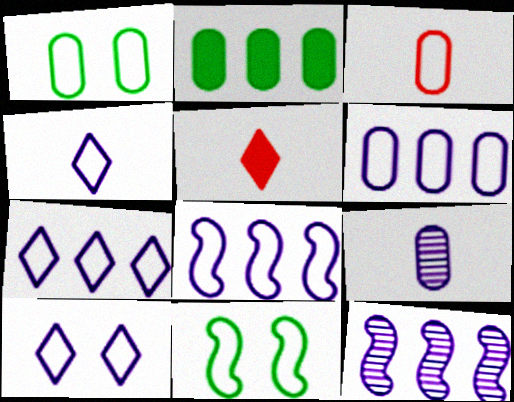[[1, 3, 6], 
[1, 5, 12], 
[3, 7, 11], 
[4, 7, 10], 
[6, 7, 8]]